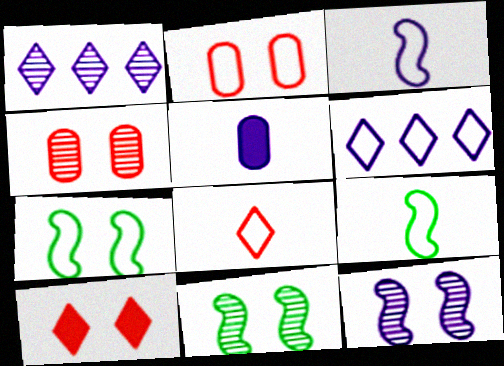[[2, 6, 9], 
[5, 6, 12]]